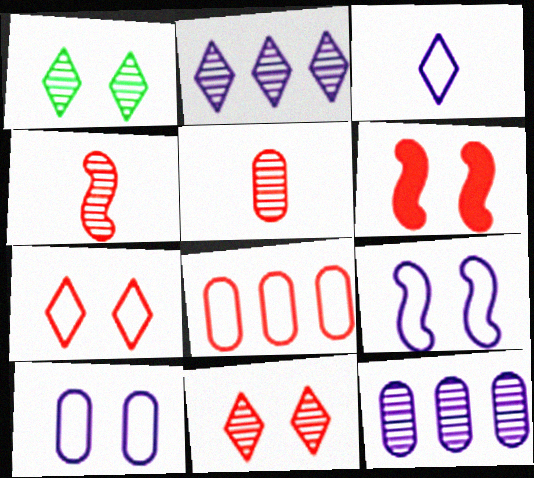[[1, 4, 12], 
[1, 6, 10]]